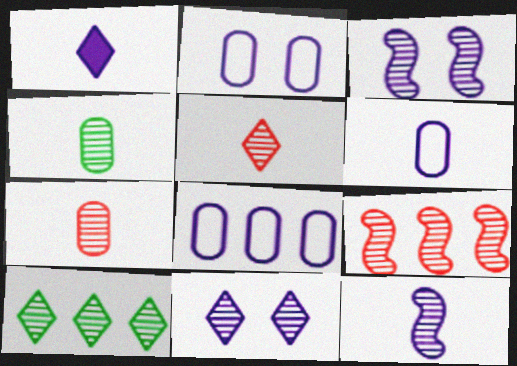[[1, 3, 8], 
[1, 6, 12], 
[2, 6, 8], 
[3, 7, 10], 
[4, 5, 12], 
[4, 9, 11], 
[5, 10, 11]]